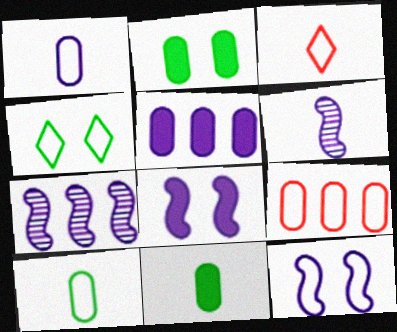[[2, 3, 7], 
[3, 6, 11]]